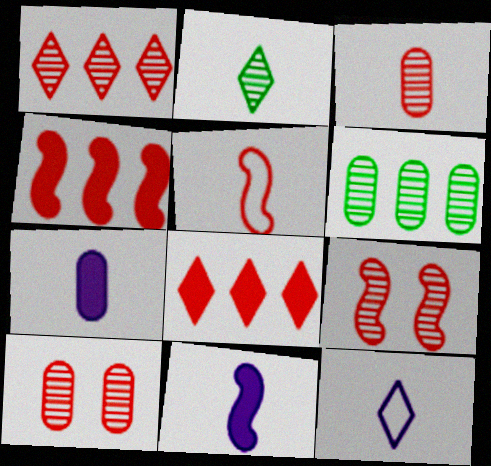[[1, 3, 9], 
[2, 5, 7], 
[4, 5, 9], 
[5, 8, 10]]